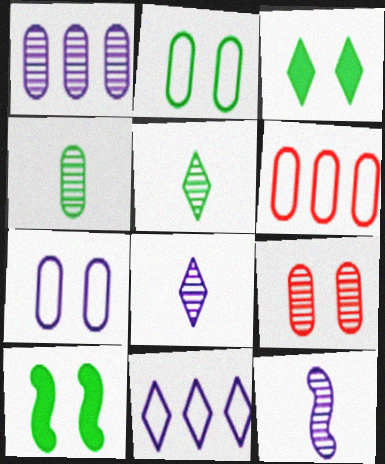[[1, 4, 9], 
[3, 6, 12], 
[6, 8, 10]]